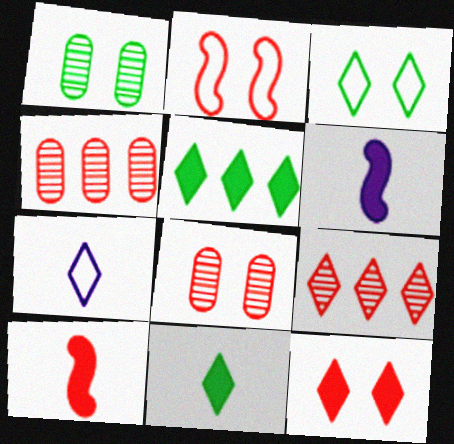[[2, 8, 12], 
[3, 4, 6]]